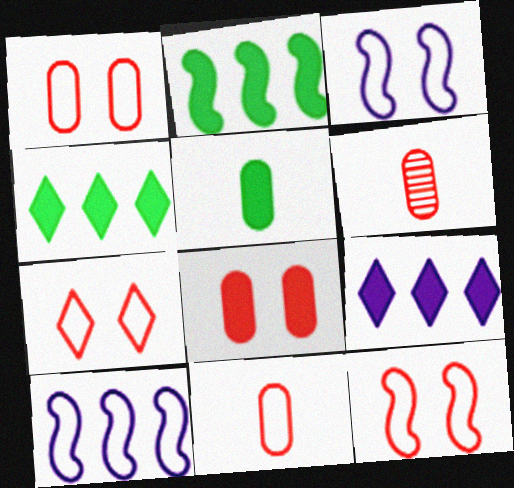[[1, 7, 12], 
[3, 4, 6]]